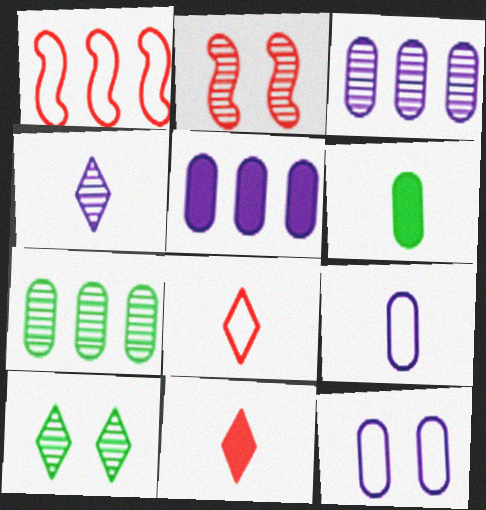[[2, 4, 7]]